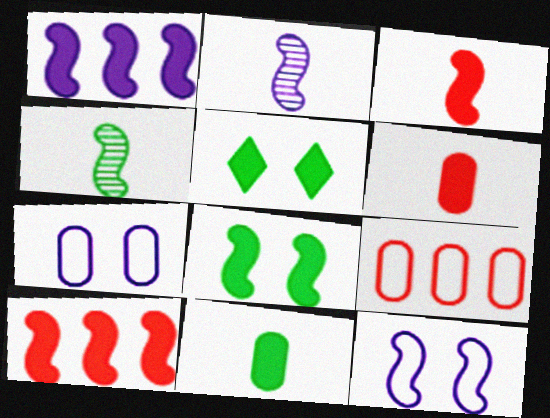[[1, 2, 12], 
[1, 3, 8], 
[1, 5, 6], 
[2, 5, 9], 
[4, 10, 12]]